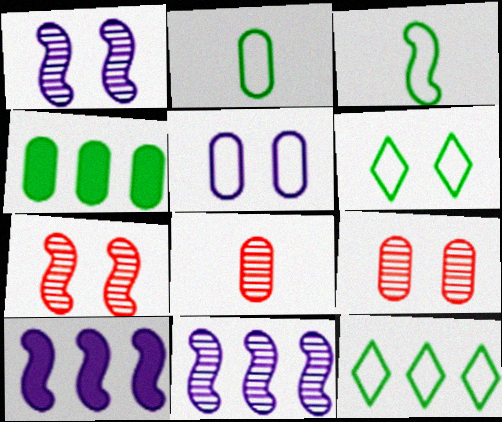[[3, 7, 10], 
[4, 5, 8], 
[6, 8, 10]]